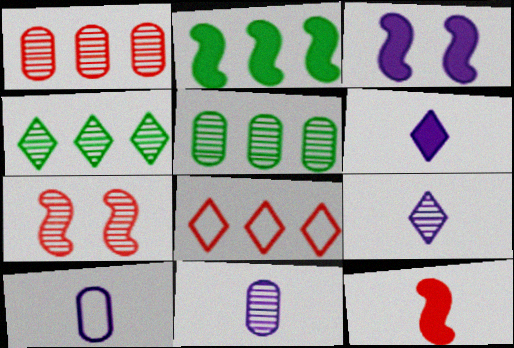[[2, 3, 12], 
[4, 7, 11], 
[5, 7, 9]]